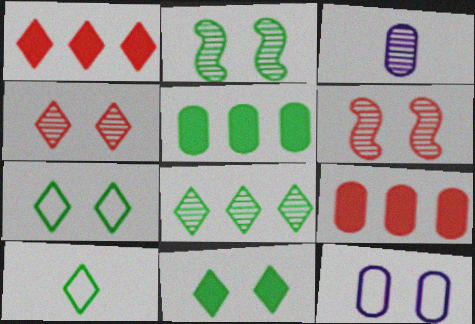[[2, 5, 10], 
[3, 6, 8], 
[6, 11, 12], 
[8, 10, 11]]